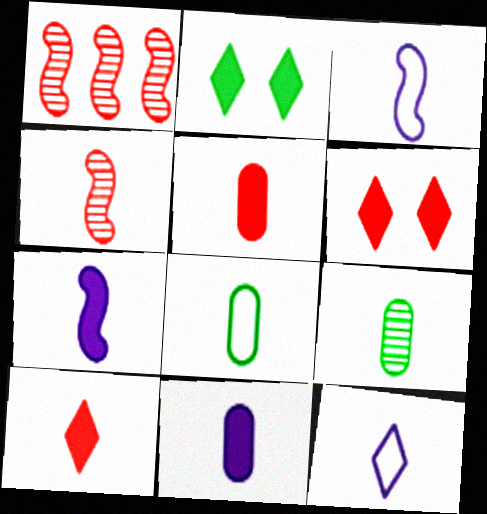[[3, 9, 10]]